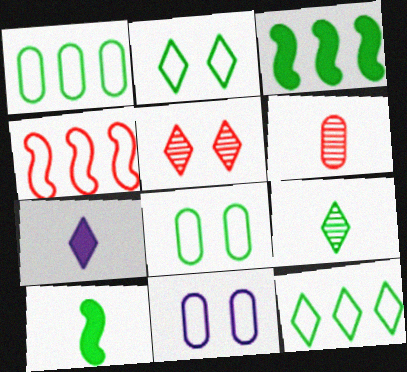[[3, 8, 9], 
[5, 7, 12]]